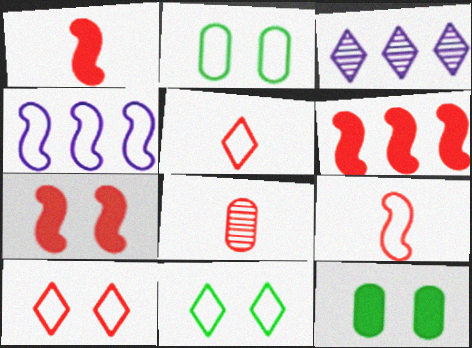[[1, 2, 3], 
[1, 5, 8], 
[1, 6, 7], 
[2, 4, 5], 
[3, 9, 12], 
[6, 8, 10]]